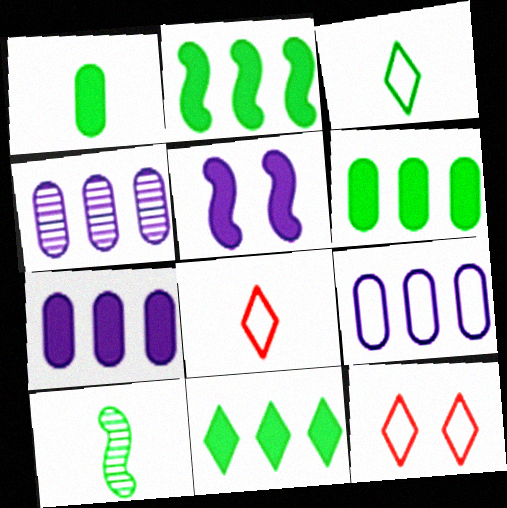[[1, 3, 10], 
[2, 6, 11], 
[4, 7, 9], 
[7, 10, 12]]